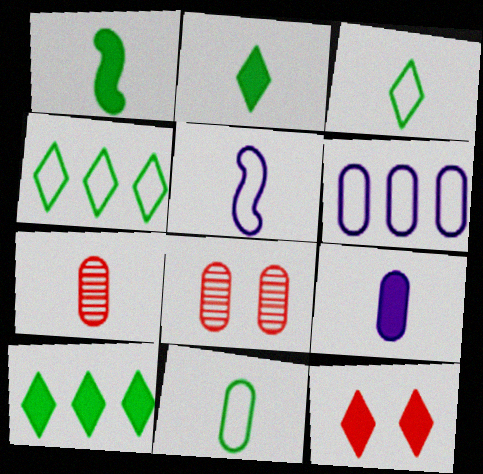[[2, 5, 7], 
[5, 8, 10], 
[7, 9, 11]]